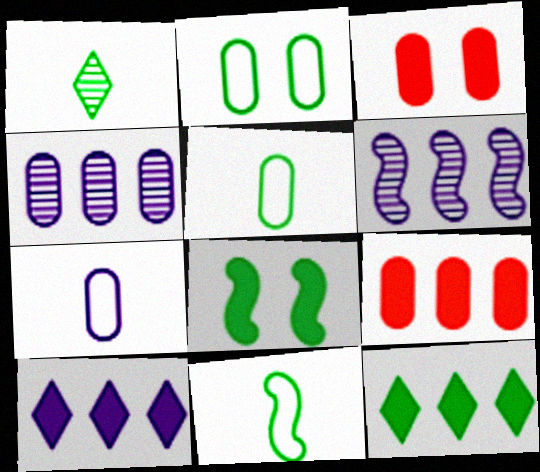[[3, 4, 5]]